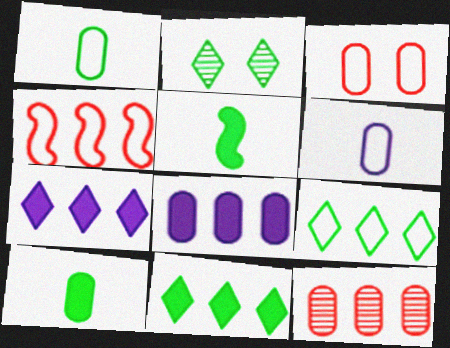[]